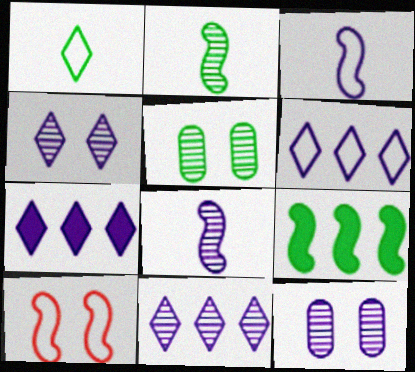[[1, 5, 9], 
[3, 7, 12], 
[6, 7, 11], 
[8, 9, 10], 
[8, 11, 12]]